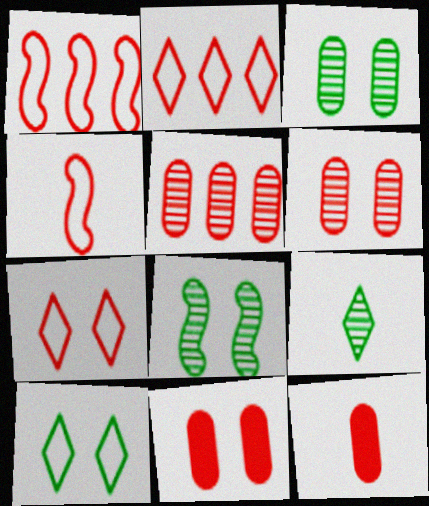[]